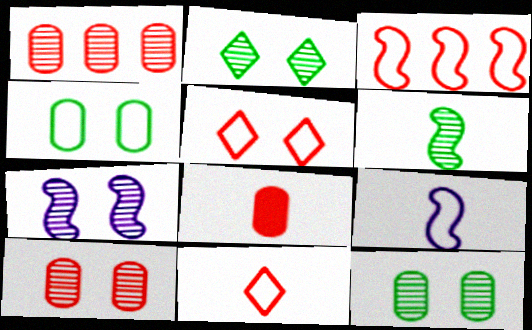[[2, 7, 10]]